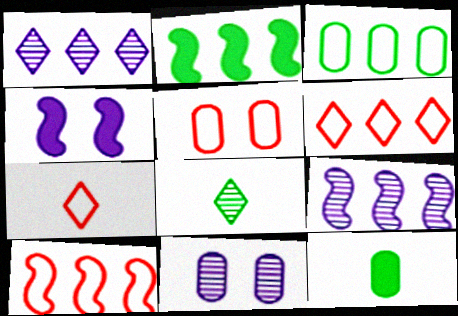[[2, 7, 11], 
[2, 9, 10], 
[5, 7, 10]]